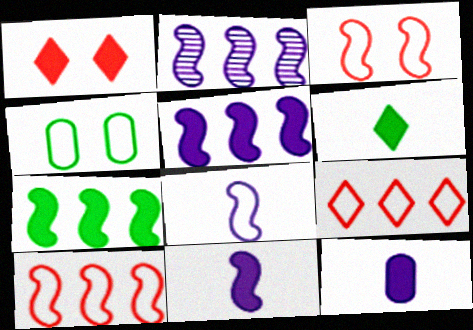[[1, 7, 12], 
[2, 7, 10], 
[4, 8, 9]]